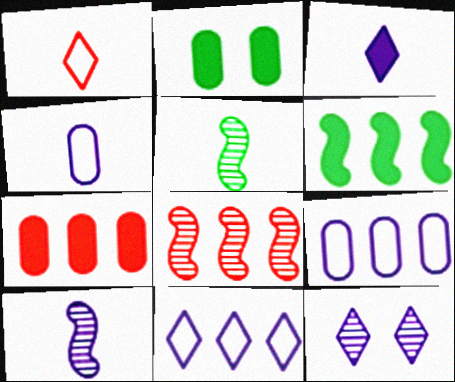[[3, 4, 10], 
[3, 11, 12]]